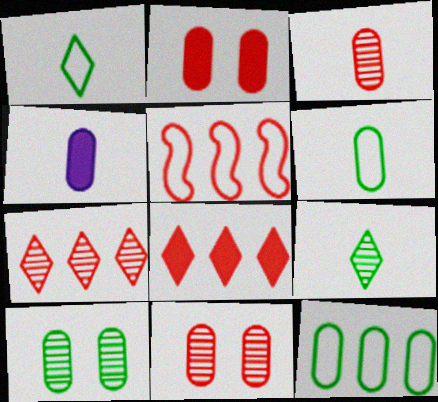[[3, 4, 6], 
[4, 11, 12]]